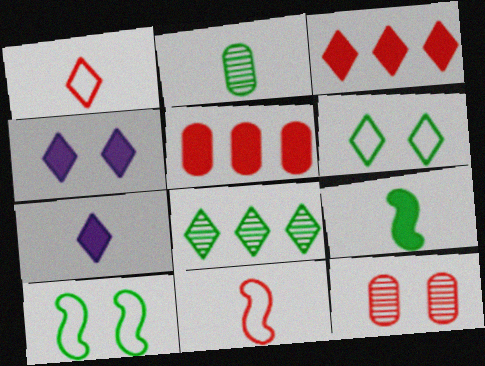[[1, 4, 8], 
[2, 7, 11], 
[3, 11, 12], 
[4, 5, 9], 
[4, 10, 12]]